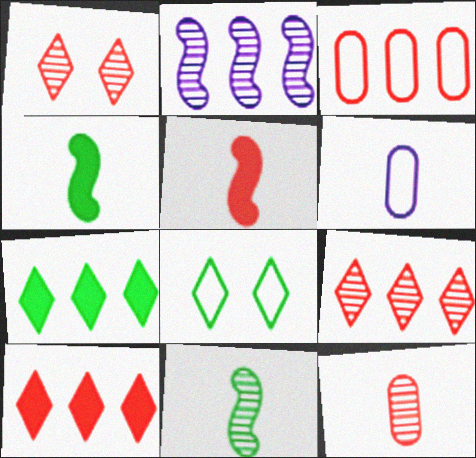[[1, 3, 5], 
[2, 3, 7]]